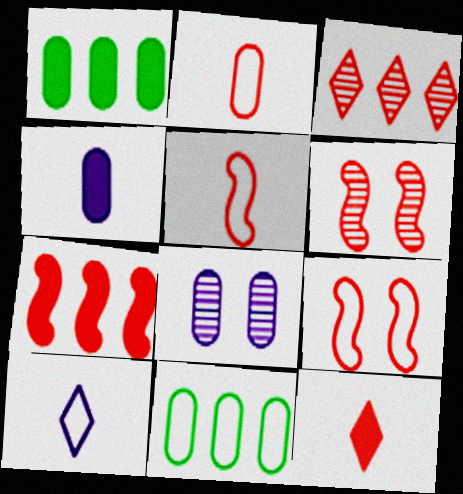[[1, 2, 8], 
[1, 6, 10], 
[5, 6, 7], 
[9, 10, 11]]